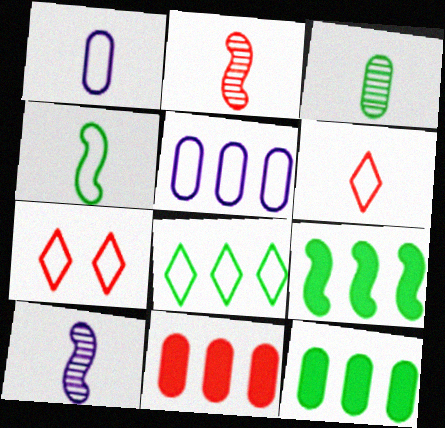[[1, 4, 6], 
[2, 7, 11], 
[4, 5, 7], 
[7, 10, 12]]